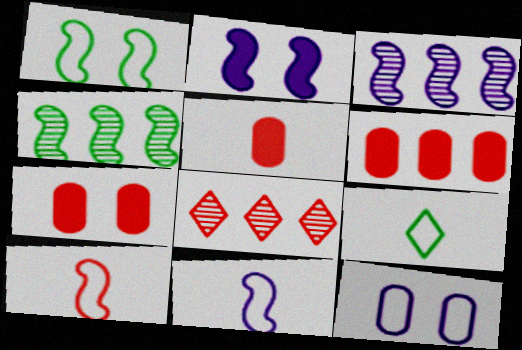[[2, 3, 11], 
[2, 4, 10], 
[3, 7, 9], 
[5, 6, 7], 
[7, 8, 10]]